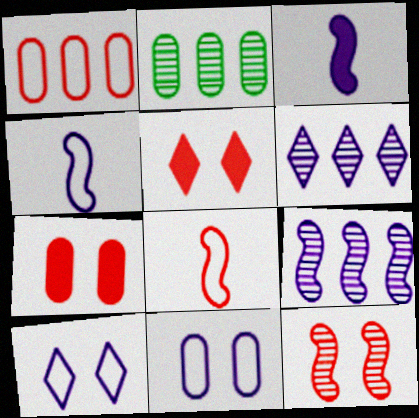[[2, 4, 5], 
[3, 6, 11]]